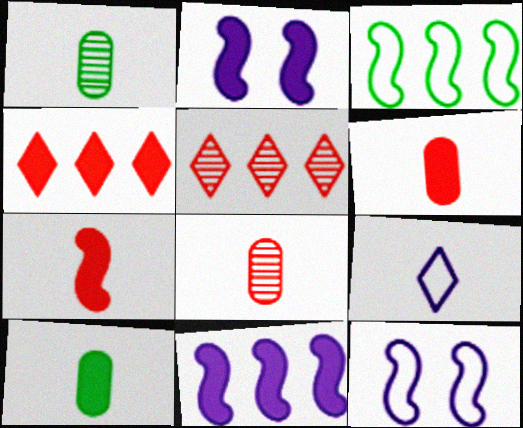[[1, 4, 12], 
[1, 7, 9], 
[2, 4, 10], 
[5, 10, 12]]